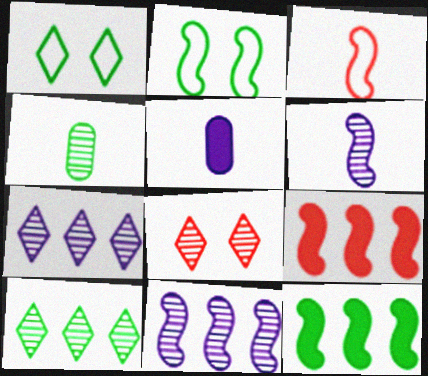[[1, 4, 12], 
[2, 6, 9], 
[4, 8, 11]]